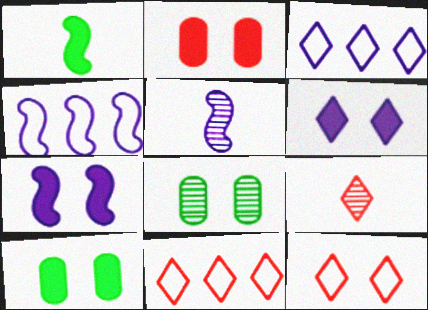[[4, 5, 7], 
[4, 9, 10], 
[5, 10, 11], 
[7, 8, 12]]